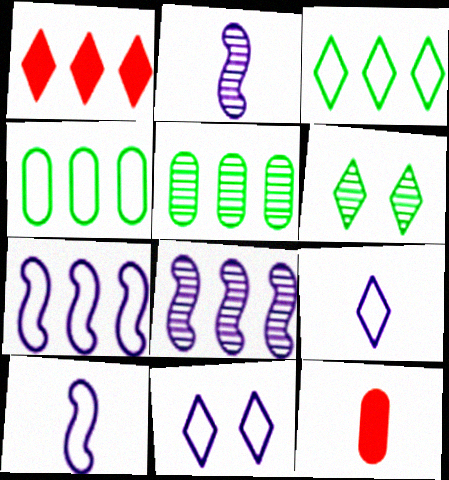[[1, 4, 8], 
[1, 5, 7], 
[1, 6, 9], 
[6, 7, 12]]